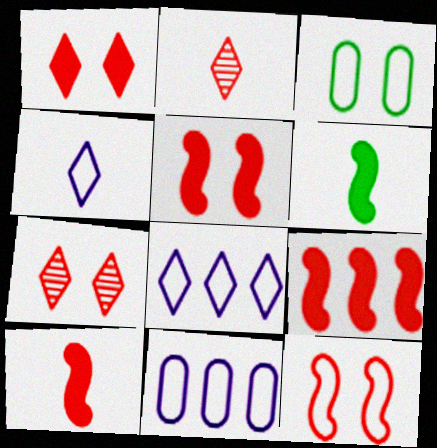[[5, 9, 10], 
[6, 7, 11]]